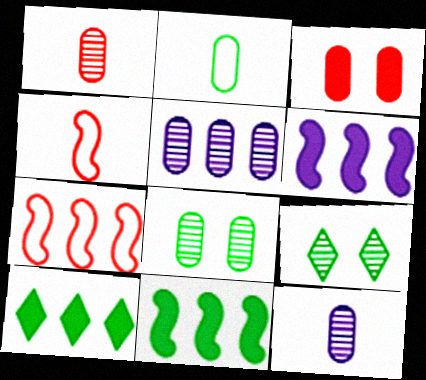[[1, 5, 8], 
[2, 3, 5], 
[2, 9, 11], 
[5, 7, 10]]